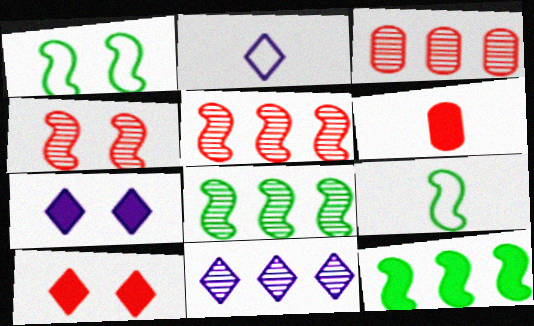[[1, 6, 11], 
[2, 7, 11], 
[3, 7, 9], 
[3, 8, 11], 
[6, 7, 12]]